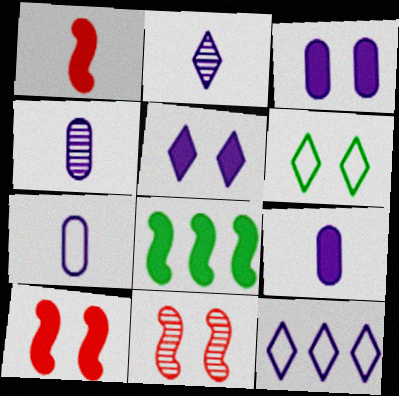[[2, 5, 12], 
[3, 6, 11], 
[4, 7, 9]]